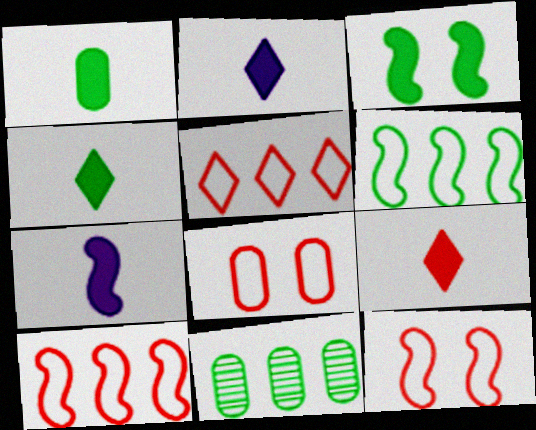[[1, 7, 9], 
[2, 4, 9], 
[2, 11, 12]]